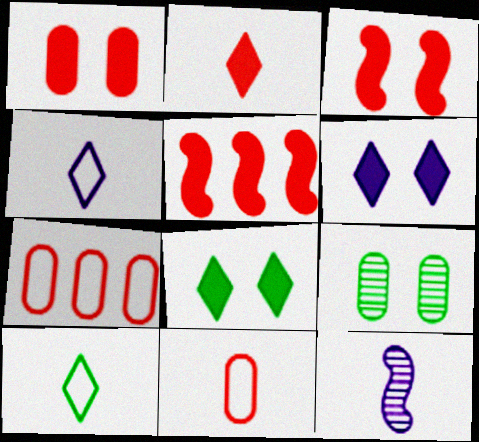[[1, 2, 5], 
[4, 5, 9], 
[7, 8, 12]]